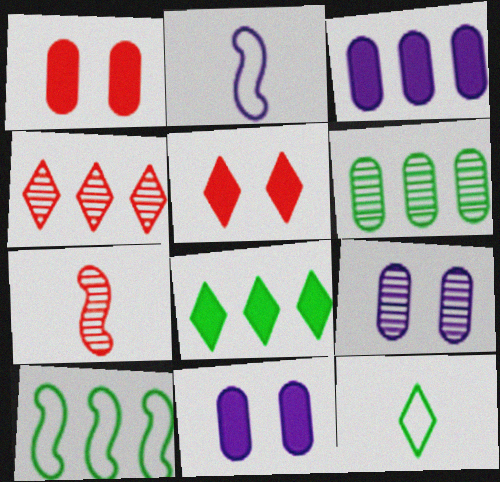[[2, 5, 6], 
[3, 4, 10], 
[6, 8, 10]]